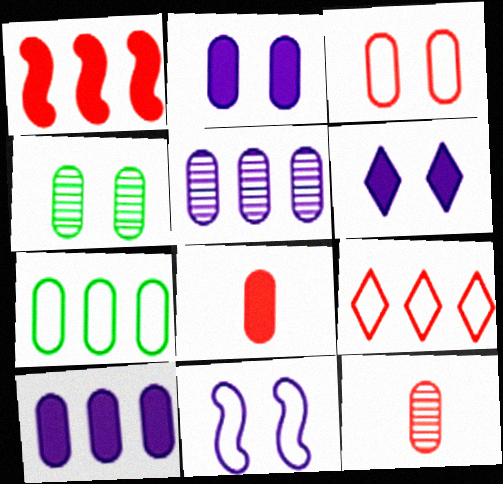[[2, 3, 4], 
[2, 7, 12], 
[4, 5, 12]]